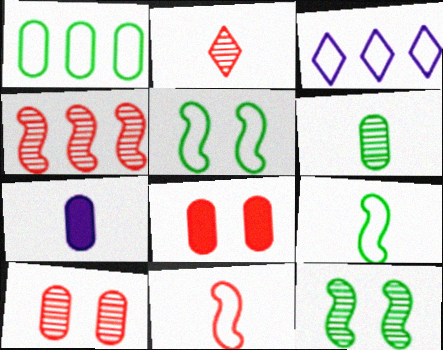[[1, 7, 10], 
[2, 4, 10], 
[2, 7, 9]]